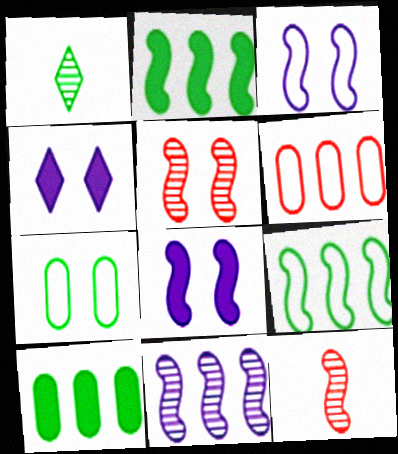[[1, 2, 7], 
[1, 6, 8], 
[2, 3, 12], 
[4, 5, 7], 
[8, 9, 12]]